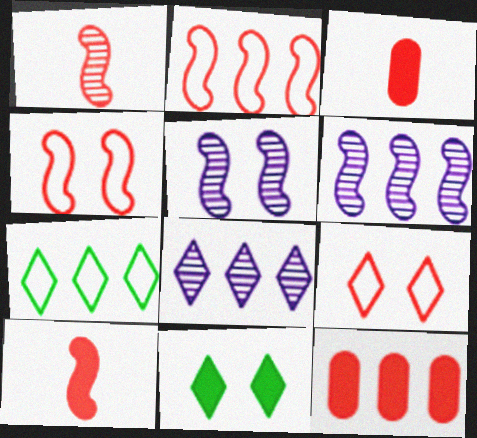[[1, 9, 12], 
[3, 5, 7], 
[6, 7, 12]]